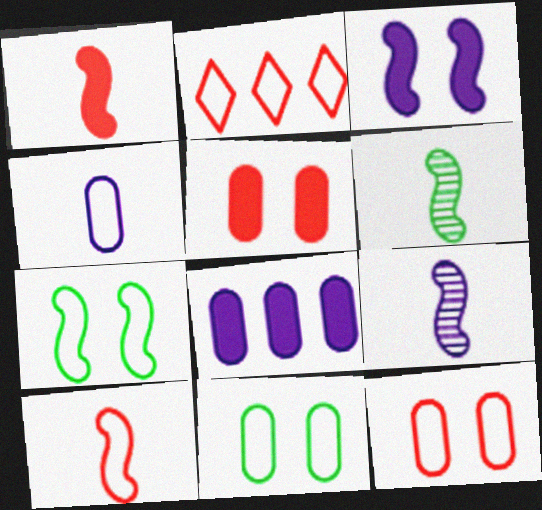[[2, 4, 7], 
[2, 10, 12]]